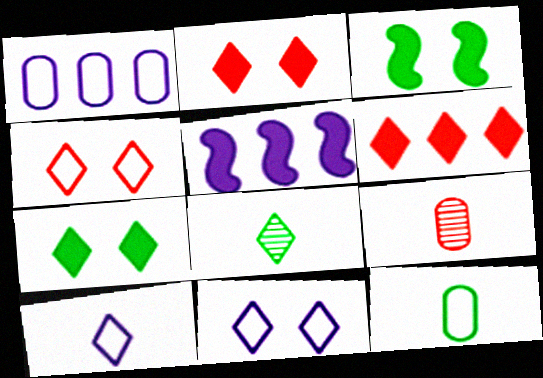[[6, 8, 11]]